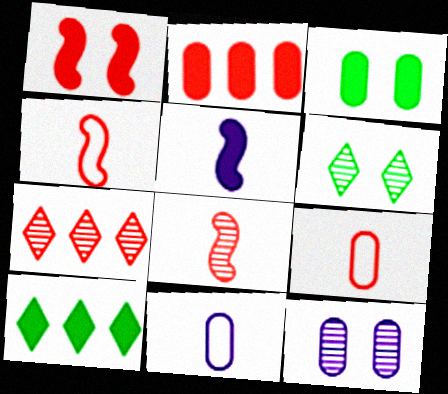[[1, 7, 9], 
[4, 10, 12]]